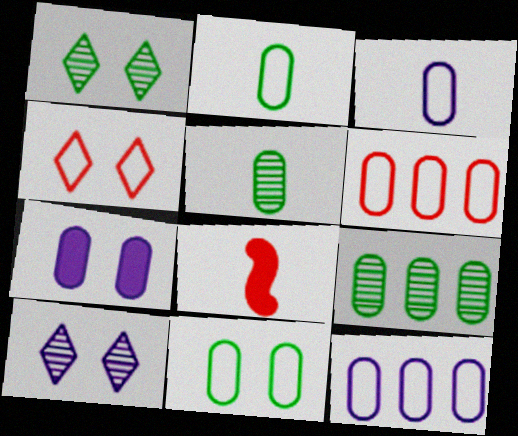[[1, 8, 12], 
[3, 6, 11], 
[5, 6, 7]]